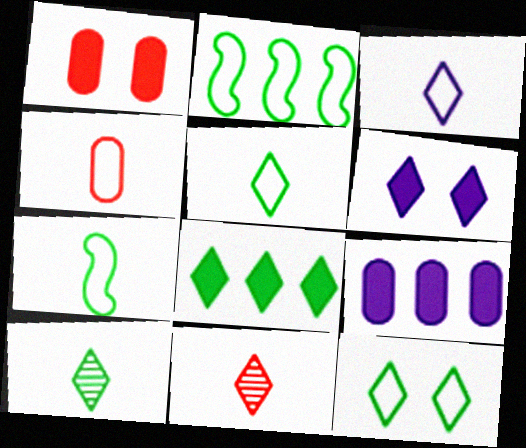[[3, 4, 7], 
[8, 10, 12]]